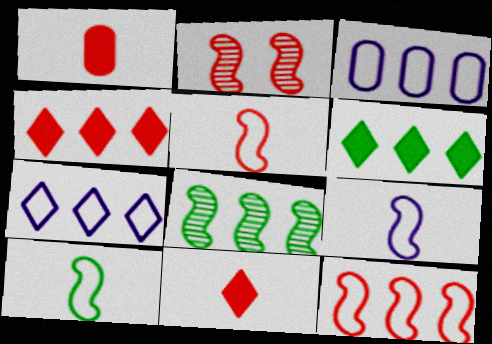[[3, 4, 8], 
[5, 9, 10]]